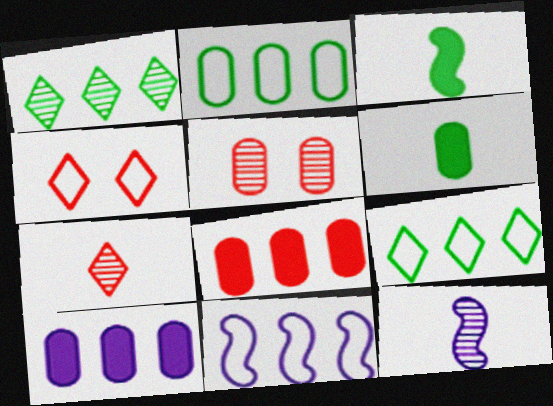[[1, 5, 12], 
[1, 8, 11]]